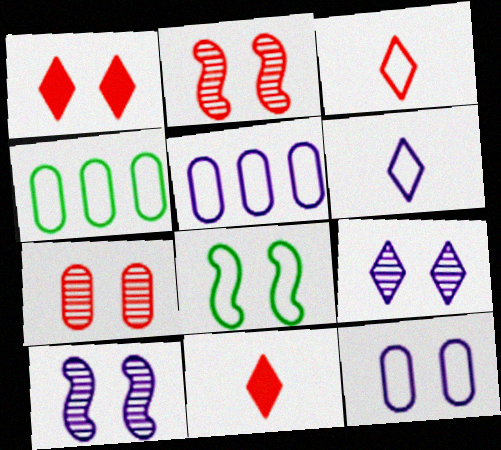[[3, 5, 8], 
[4, 10, 11]]